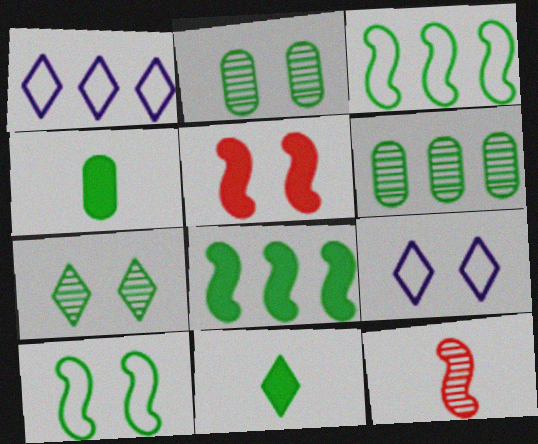[[2, 3, 11], 
[2, 5, 9], 
[3, 4, 7], 
[6, 10, 11]]